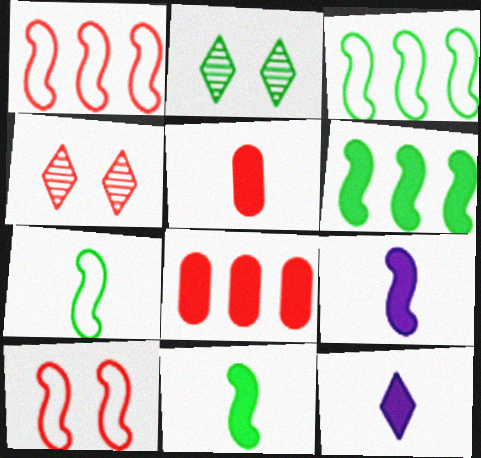[[1, 4, 5], 
[5, 11, 12]]